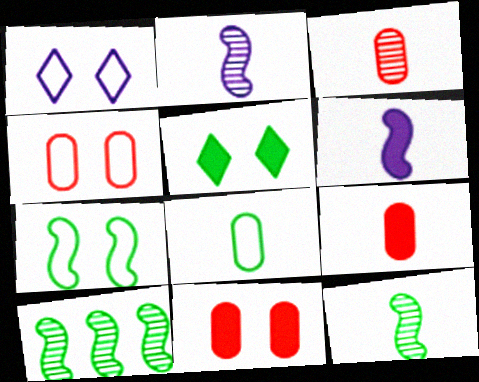[[1, 4, 7], 
[1, 9, 10], 
[5, 8, 10]]